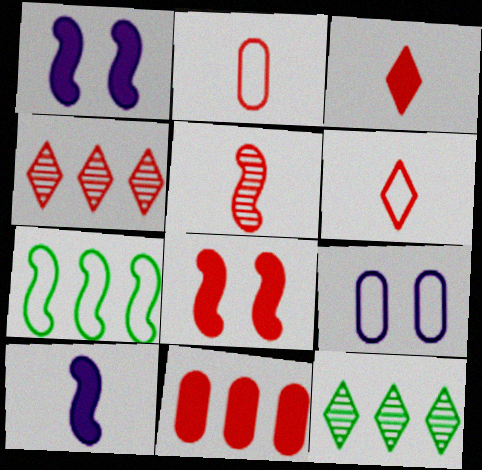[[1, 2, 12], 
[1, 5, 7], 
[2, 3, 5], 
[2, 4, 8], 
[3, 8, 11], 
[6, 7, 9]]